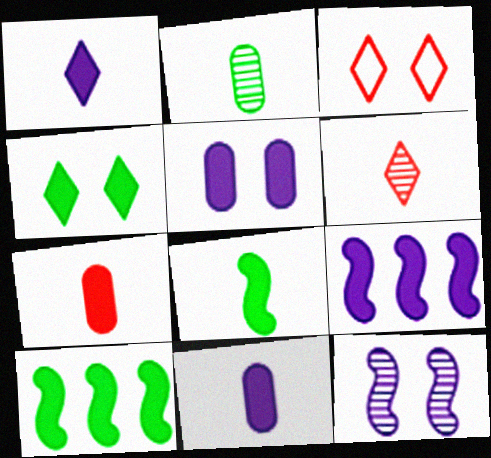[[1, 5, 9], 
[1, 7, 8], 
[2, 3, 9], 
[4, 7, 9]]